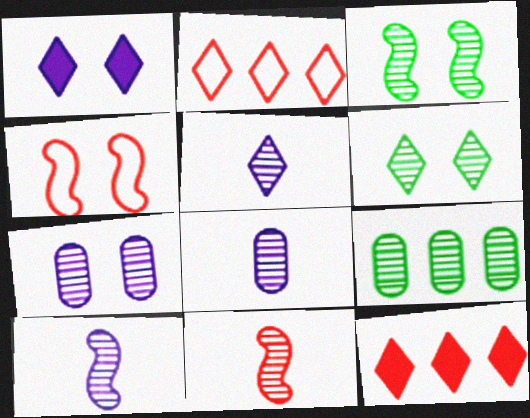[[5, 8, 10]]